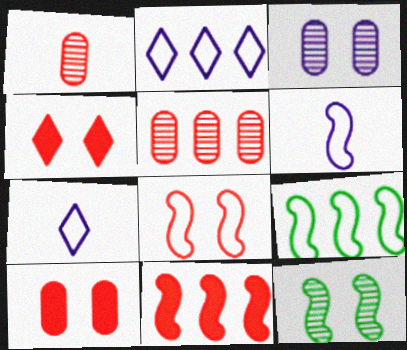[[6, 8, 9], 
[6, 11, 12]]